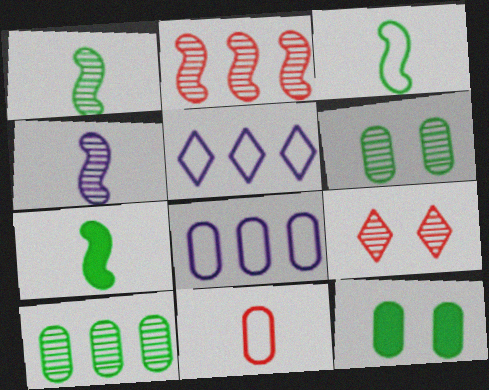[[1, 3, 7], 
[4, 9, 10], 
[7, 8, 9]]